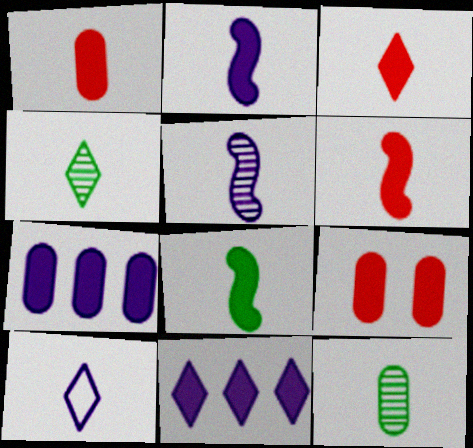[[1, 3, 6], 
[2, 6, 8], 
[3, 4, 10], 
[6, 10, 12], 
[8, 9, 11]]